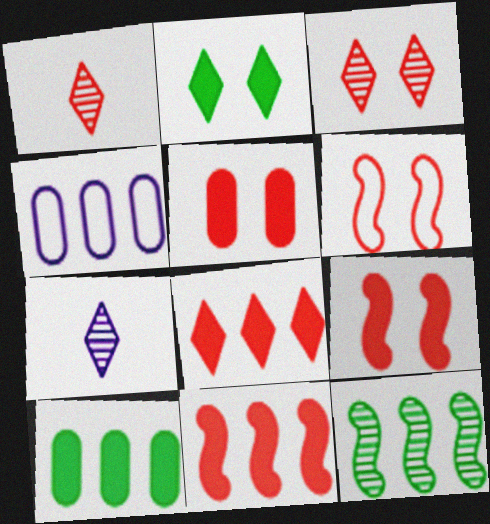[[3, 5, 6], 
[4, 8, 12], 
[6, 7, 10]]